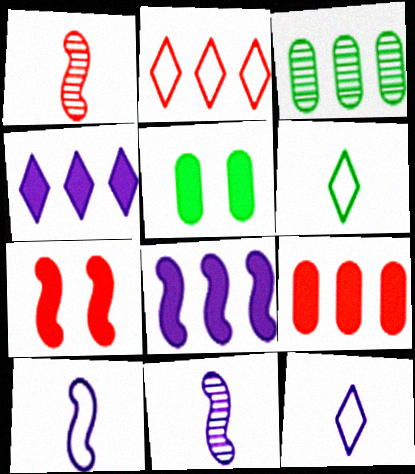[[2, 3, 8], 
[2, 5, 11], 
[3, 7, 12]]